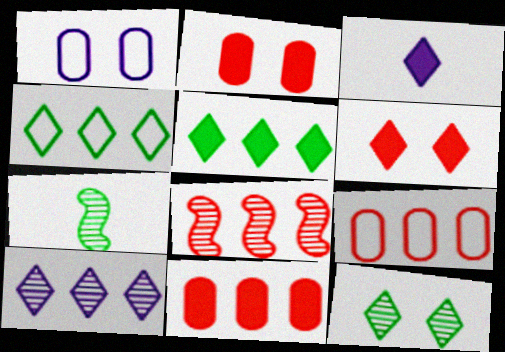[[3, 5, 6]]